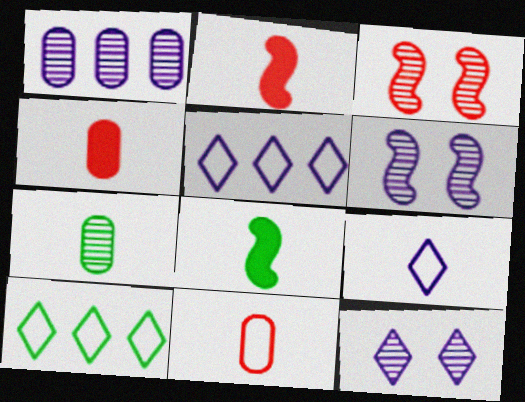[[2, 7, 9], 
[4, 6, 10]]